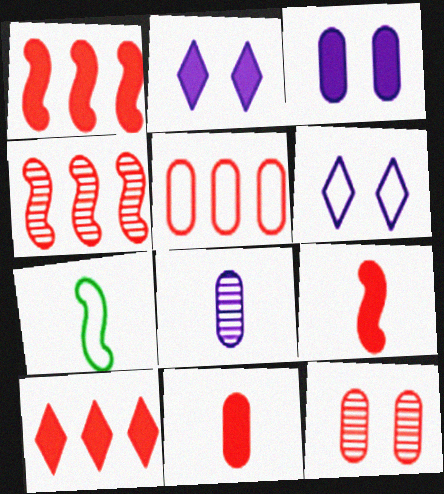[[4, 5, 10], 
[5, 6, 7], 
[5, 11, 12]]